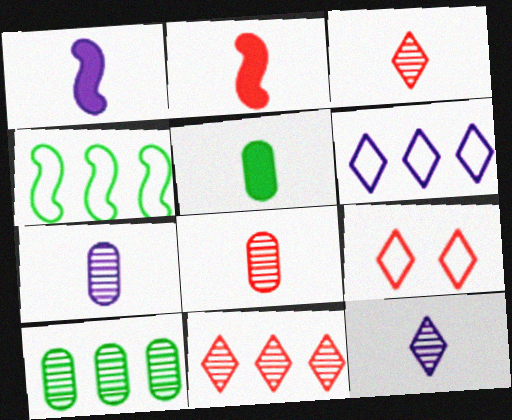[[1, 9, 10]]